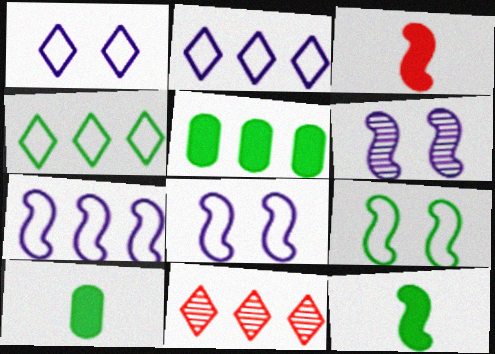[[5, 7, 11], 
[8, 10, 11]]